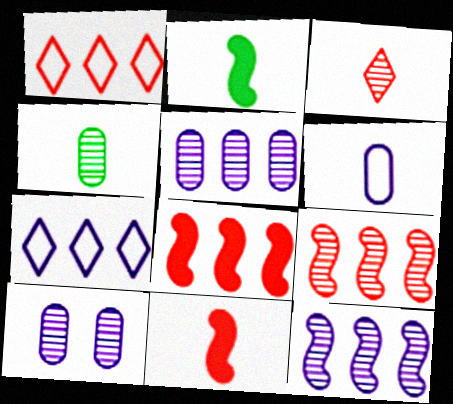[[1, 2, 10], 
[2, 3, 6]]